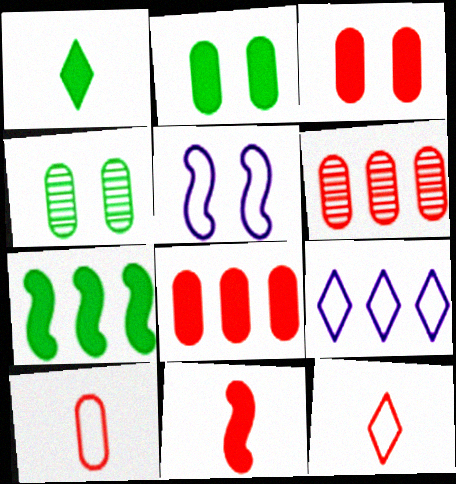[[1, 2, 7], 
[1, 5, 6], 
[3, 6, 10], 
[4, 9, 11], 
[6, 7, 9]]